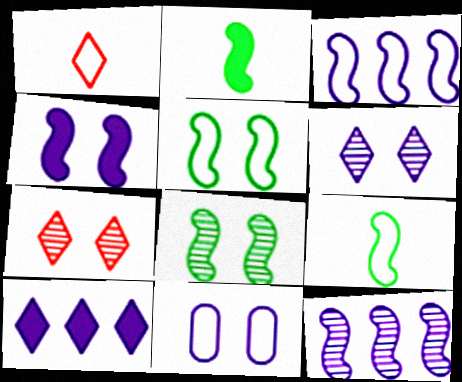[[4, 6, 11]]